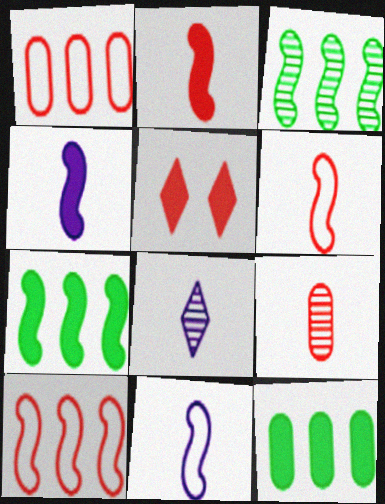[[4, 5, 12], 
[5, 9, 10]]